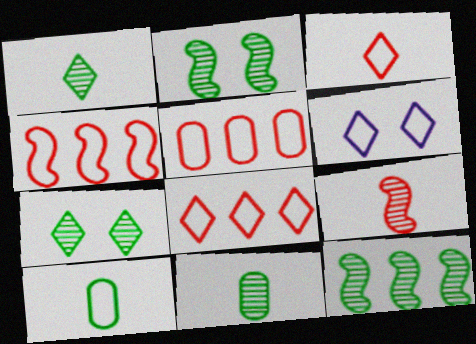[[4, 5, 8], 
[4, 6, 10], 
[7, 11, 12]]